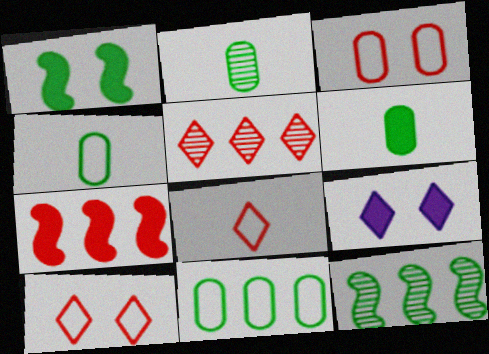[[2, 4, 6], 
[6, 7, 9]]